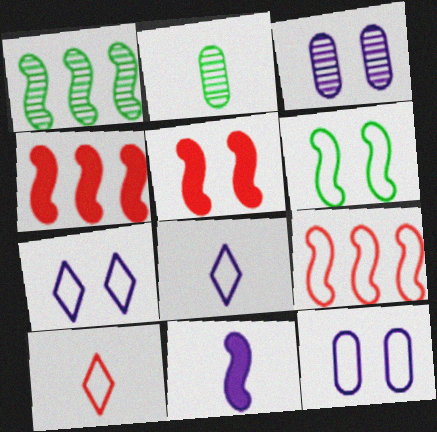[[2, 4, 7], 
[2, 10, 11]]